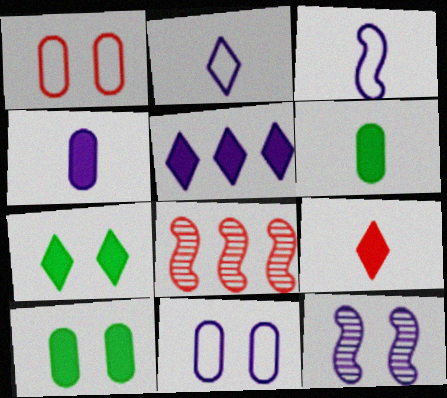[[1, 7, 12], 
[1, 8, 9], 
[2, 8, 10], 
[5, 7, 9]]